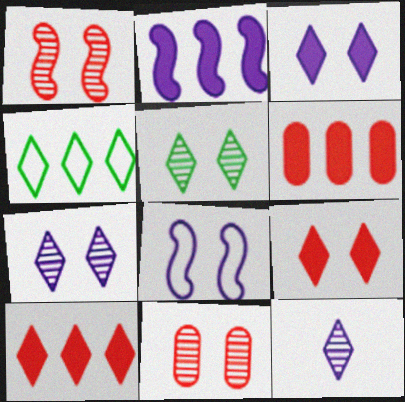[[4, 9, 12]]